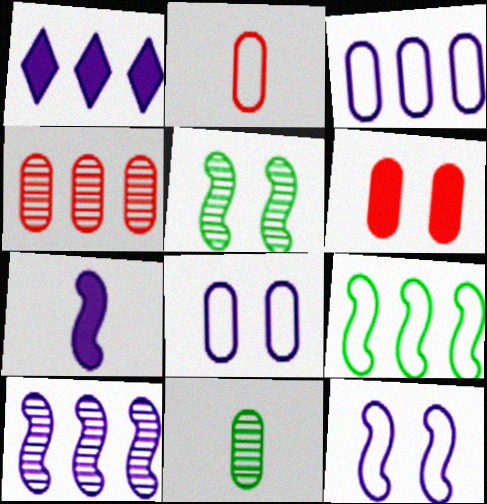[[1, 2, 5], 
[1, 3, 10], 
[1, 4, 9], 
[2, 4, 6], 
[3, 6, 11], 
[7, 10, 12]]